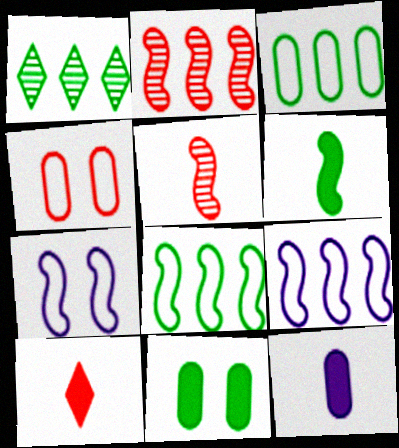[[2, 4, 10], 
[2, 6, 7], 
[6, 10, 12]]